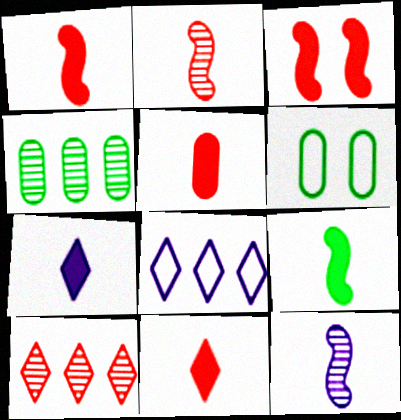[[1, 5, 11], 
[5, 7, 9]]